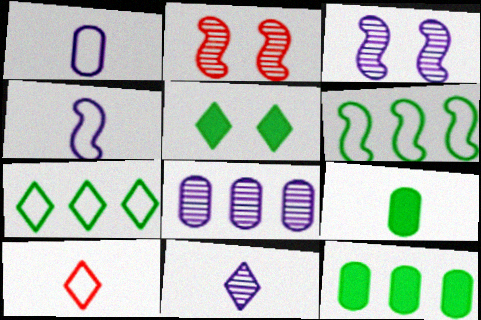[[3, 8, 11], 
[3, 10, 12]]